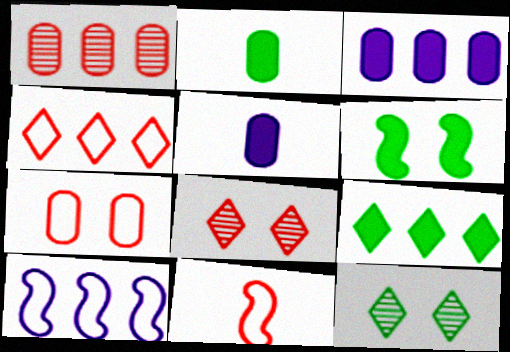[[1, 9, 10], 
[2, 6, 9], 
[2, 8, 10], 
[3, 11, 12], 
[4, 7, 11]]